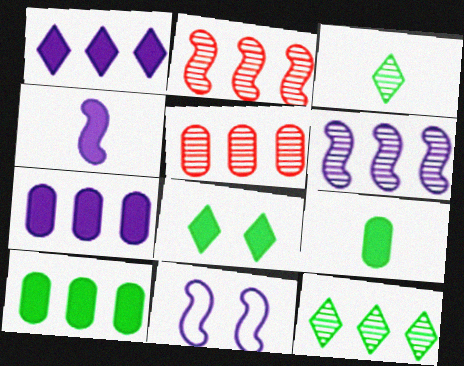[[4, 6, 11], 
[5, 6, 12]]